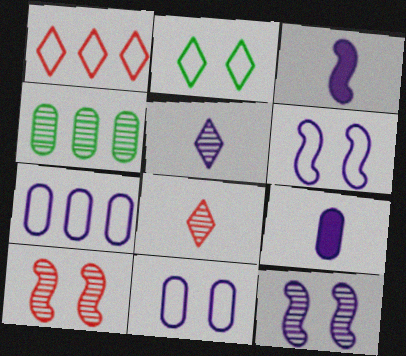[[4, 5, 10], 
[4, 8, 12]]